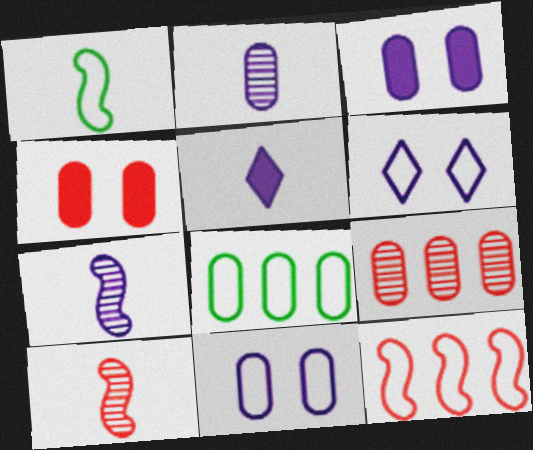[[2, 4, 8]]